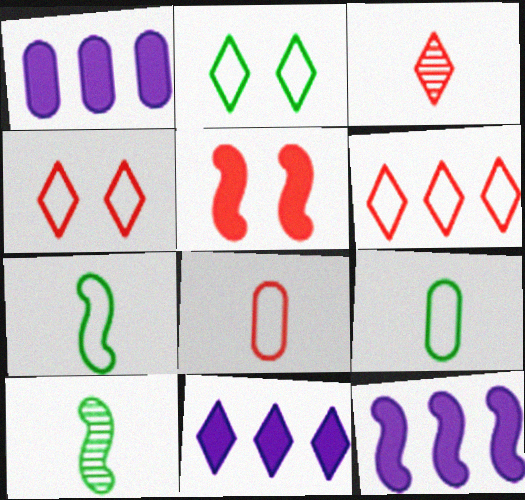[[1, 4, 10], 
[1, 11, 12], 
[2, 3, 11]]